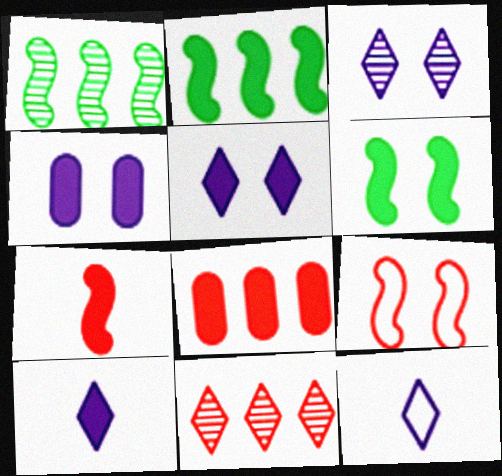[[6, 8, 10]]